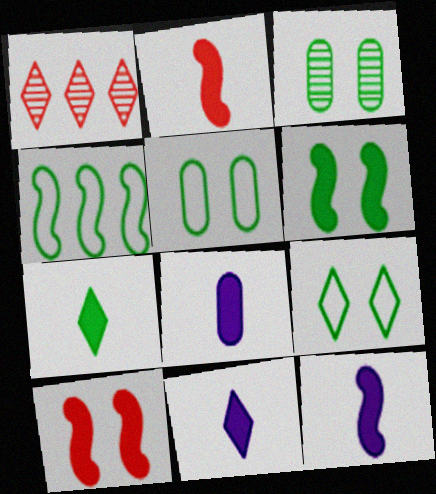[[1, 5, 12], 
[1, 9, 11], 
[2, 7, 8], 
[3, 4, 7], 
[3, 6, 9], 
[8, 11, 12]]